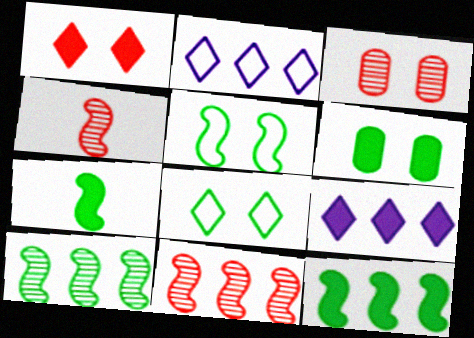[[2, 3, 7], 
[2, 4, 6], 
[5, 7, 10]]